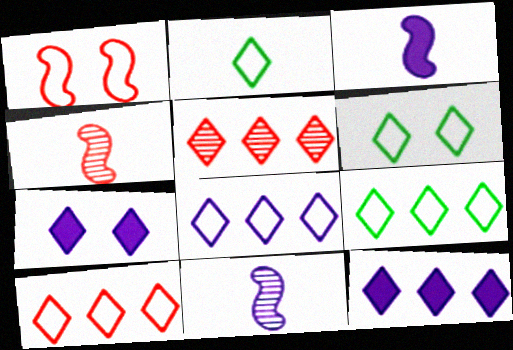[[2, 5, 7], 
[2, 6, 9], 
[5, 9, 12], 
[8, 9, 10]]